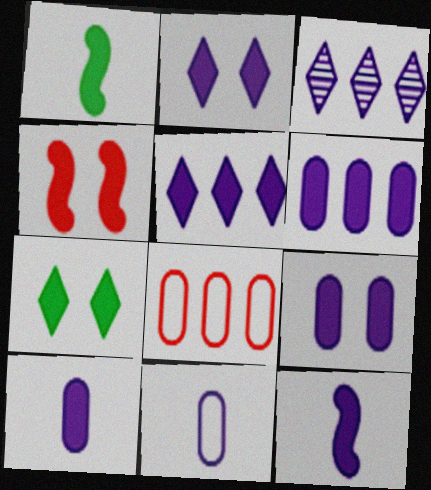[[2, 6, 12], 
[4, 7, 9], 
[5, 9, 12], 
[6, 9, 10]]